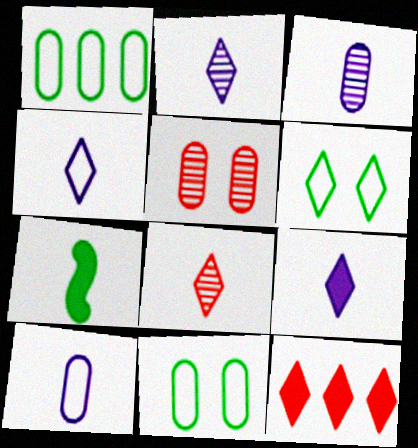[[2, 4, 9], 
[2, 6, 12], 
[7, 8, 10]]